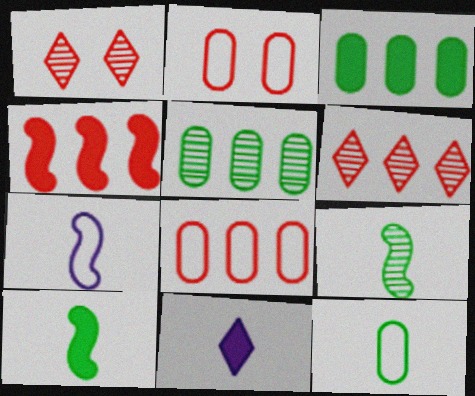[[1, 3, 7], 
[4, 6, 8]]